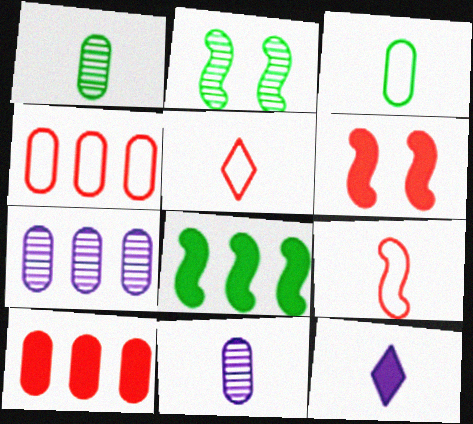[[1, 9, 12], 
[2, 4, 12]]